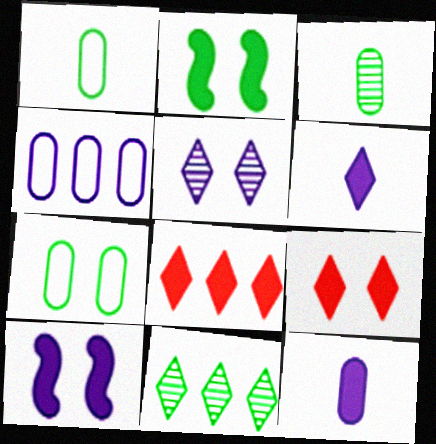[[1, 2, 11], 
[2, 8, 12]]